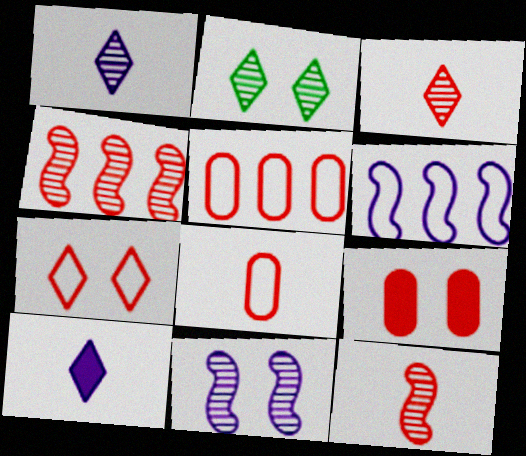[]